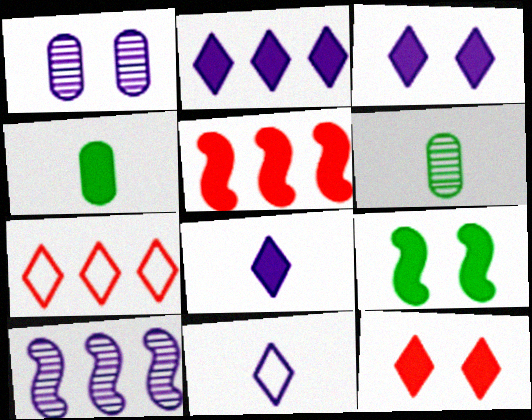[[2, 3, 8], 
[3, 4, 5]]